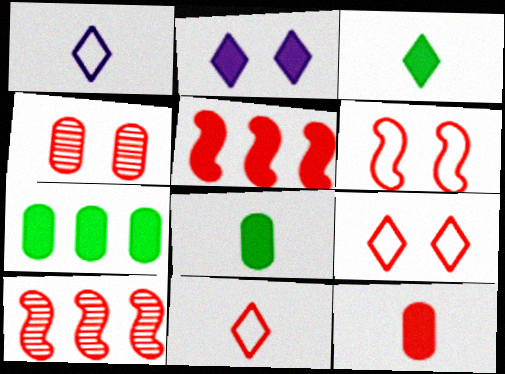[[2, 5, 8], 
[4, 5, 11], 
[9, 10, 12]]